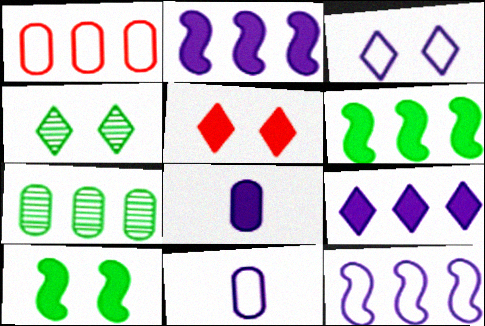[[3, 4, 5], 
[3, 11, 12], 
[5, 6, 8]]